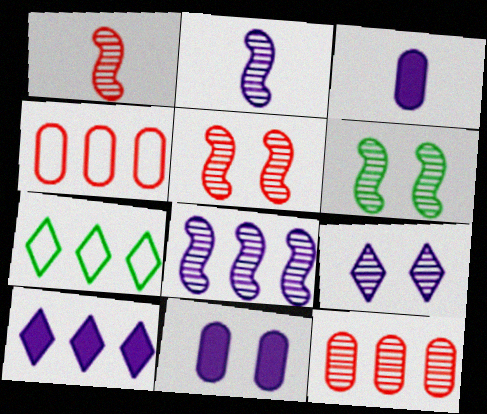[[1, 6, 8], 
[1, 7, 11], 
[3, 5, 7]]